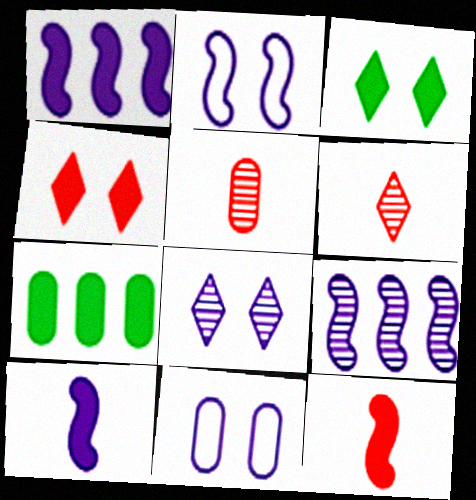[[2, 6, 7], 
[2, 9, 10], 
[4, 7, 10], 
[5, 7, 11]]